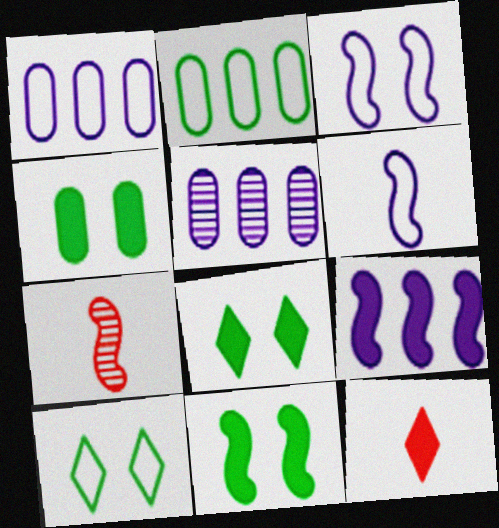[[1, 7, 8], 
[4, 8, 11], 
[4, 9, 12]]